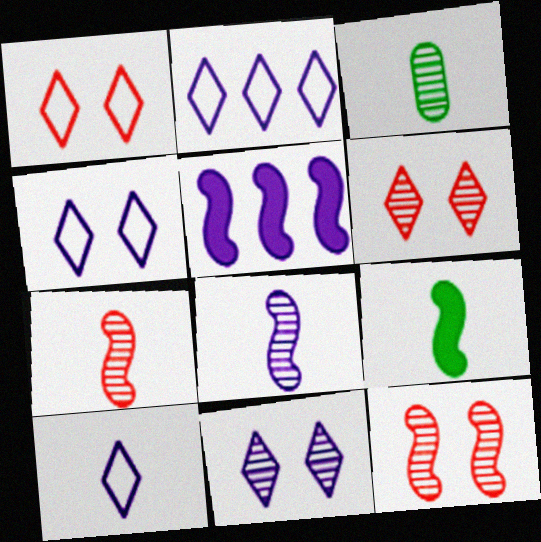[[1, 3, 5], 
[2, 4, 10]]